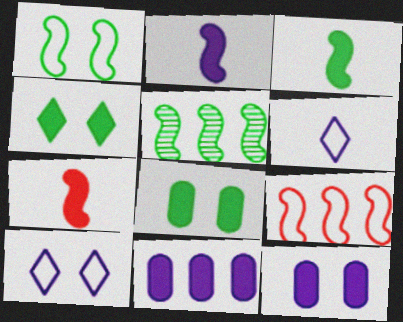[[1, 3, 5], 
[2, 3, 7], 
[4, 7, 11]]